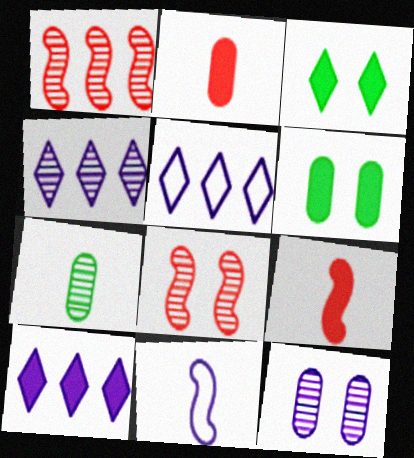[[4, 5, 10], 
[4, 7, 8], 
[6, 9, 10], 
[10, 11, 12]]